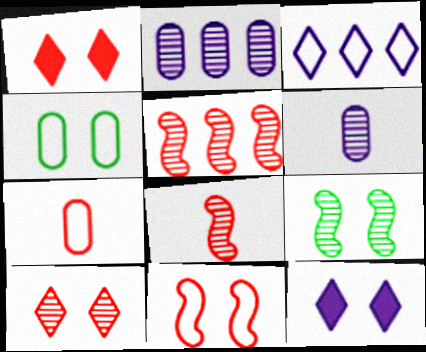[[1, 5, 7]]